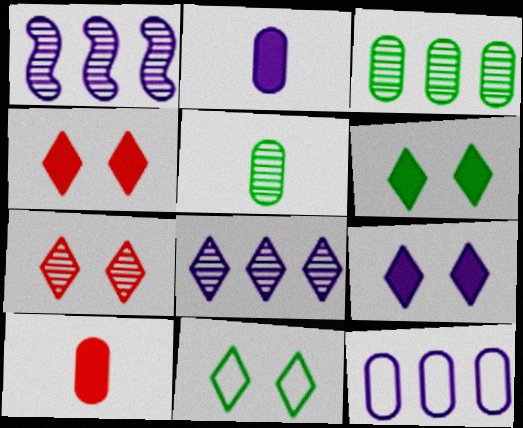[[1, 5, 7], 
[1, 10, 11], 
[4, 6, 9], 
[7, 9, 11]]